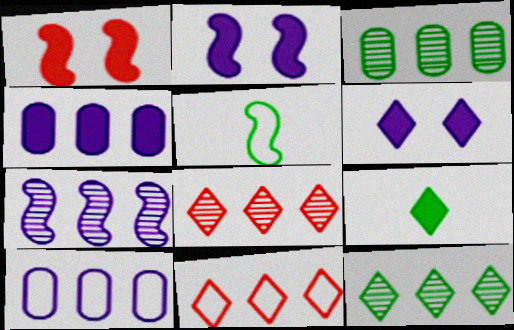[[1, 4, 9], 
[1, 5, 7], 
[3, 7, 8]]